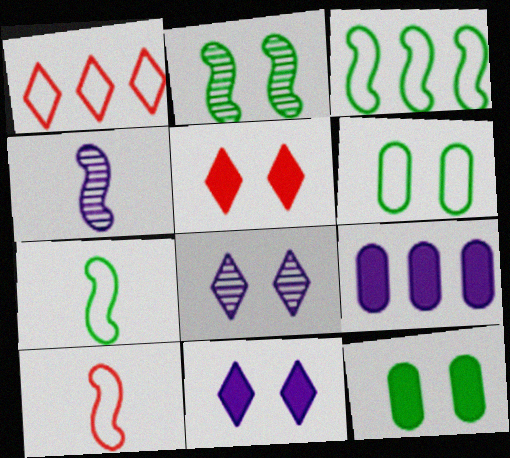[[1, 4, 12]]